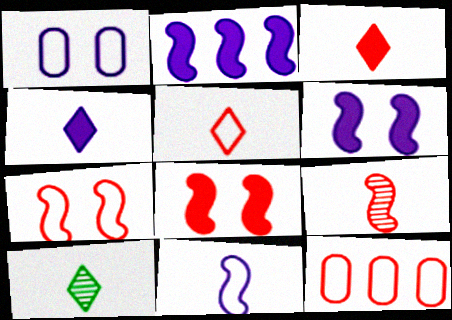[[4, 5, 10], 
[5, 7, 12], 
[6, 10, 12]]